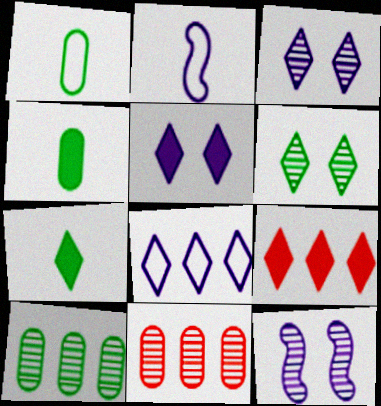[[1, 9, 12], 
[5, 7, 9]]